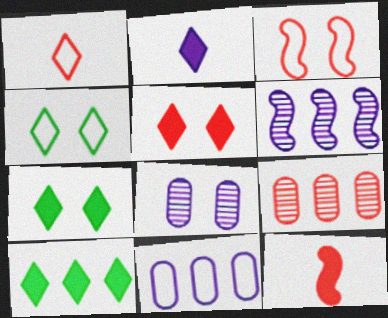[[2, 5, 10], 
[3, 7, 8]]